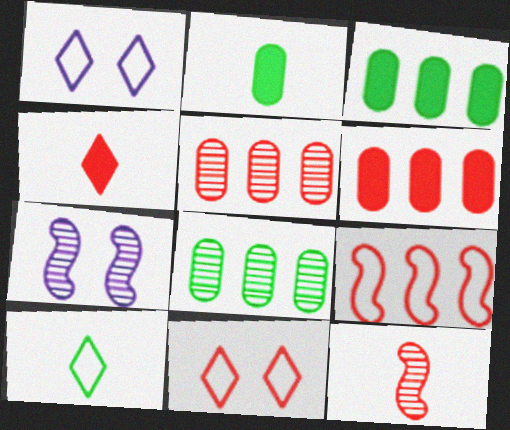[[1, 3, 12], 
[6, 7, 10], 
[6, 11, 12]]